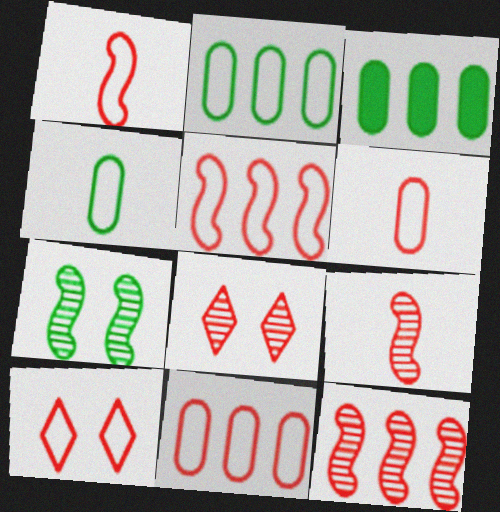[[1, 10, 11], 
[5, 6, 10]]